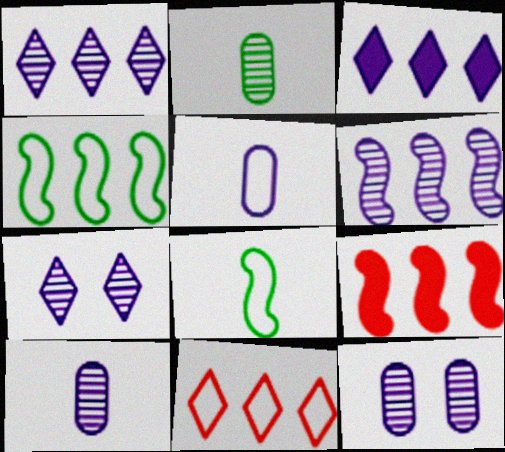[[4, 6, 9], 
[6, 7, 10]]